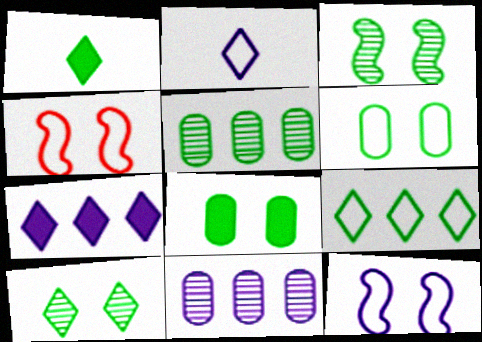[[1, 4, 11], 
[1, 9, 10]]